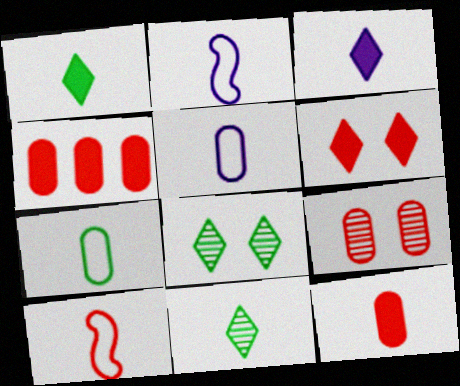[[2, 4, 8], 
[2, 11, 12]]